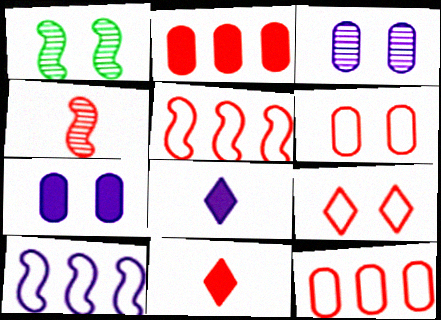[[1, 7, 9], 
[1, 8, 12], 
[2, 4, 9], 
[3, 8, 10]]